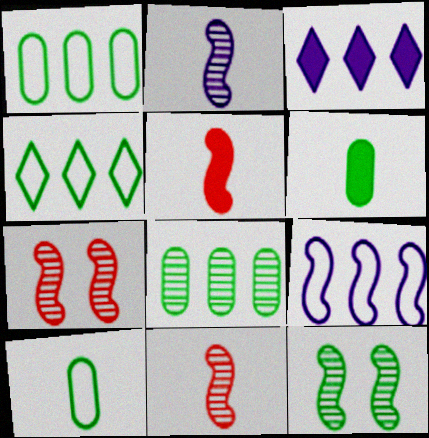[[3, 7, 10], 
[4, 6, 12], 
[5, 9, 12]]